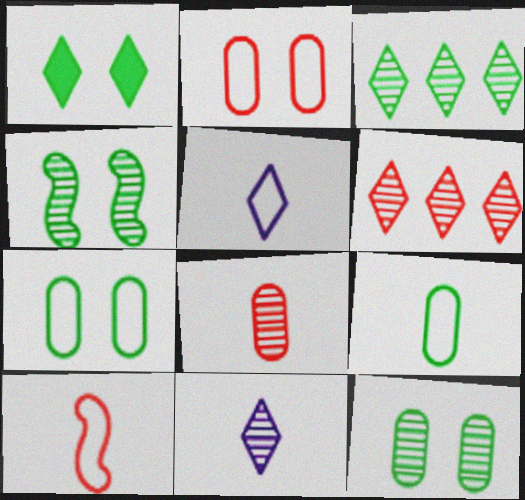[[1, 4, 7], 
[1, 5, 6], 
[5, 9, 10]]